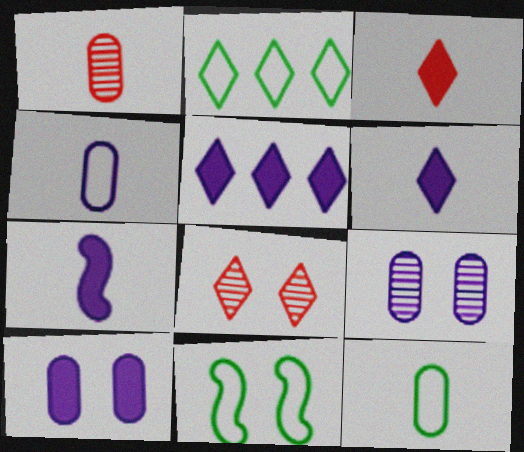[[1, 5, 11], 
[2, 6, 8], 
[2, 11, 12], 
[5, 7, 10], 
[8, 10, 11]]